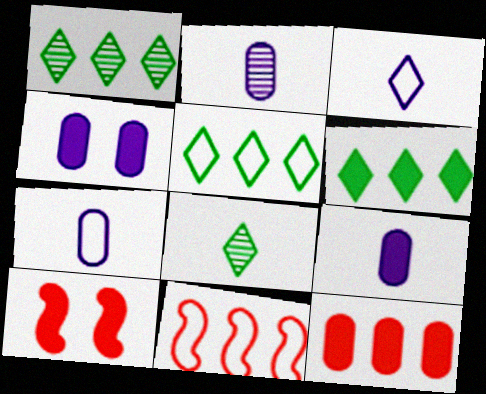[[1, 5, 6], 
[1, 7, 10], 
[2, 5, 10], 
[2, 7, 9], 
[4, 8, 11], 
[6, 9, 10]]